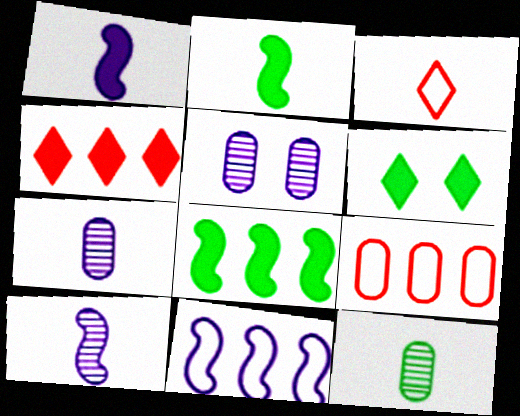[[1, 3, 12], 
[2, 3, 7], 
[3, 5, 8], 
[6, 9, 10]]